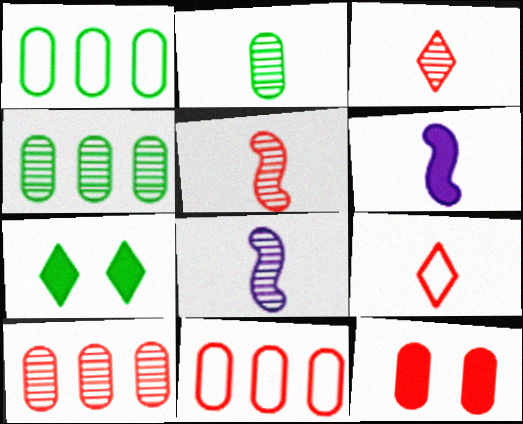[[2, 3, 8], 
[2, 6, 9], 
[7, 8, 11]]